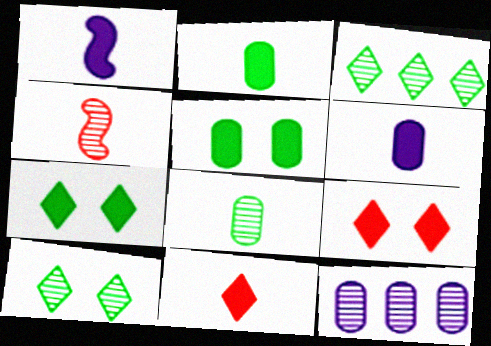[[1, 2, 11], 
[4, 10, 12]]